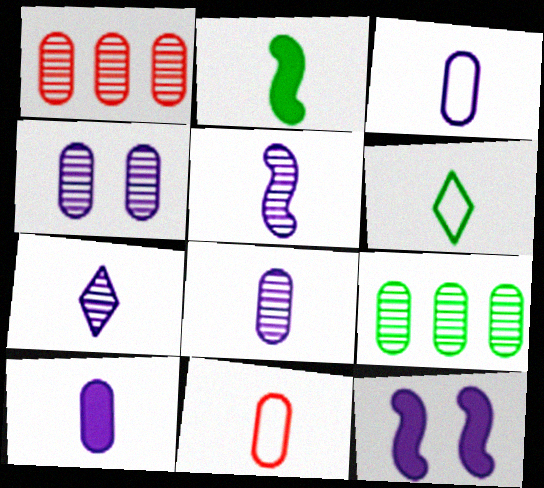[[1, 6, 12], 
[2, 7, 11], 
[3, 8, 10], 
[5, 7, 8]]